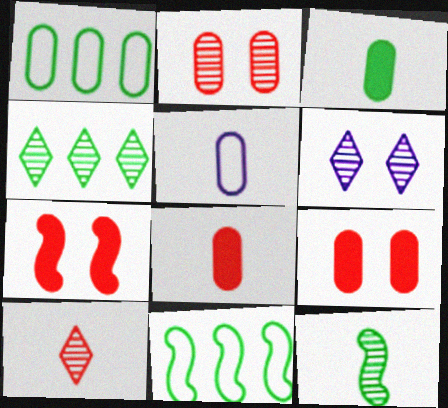[[4, 5, 7], 
[4, 6, 10], 
[6, 8, 11]]